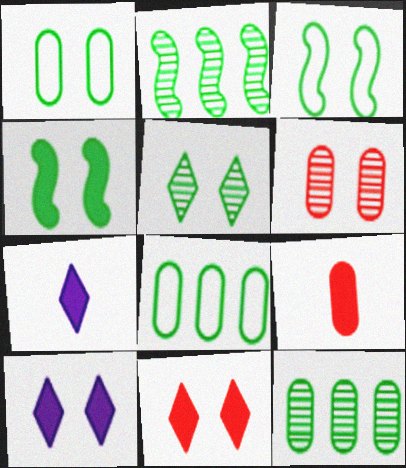[[1, 4, 5], 
[3, 6, 10]]